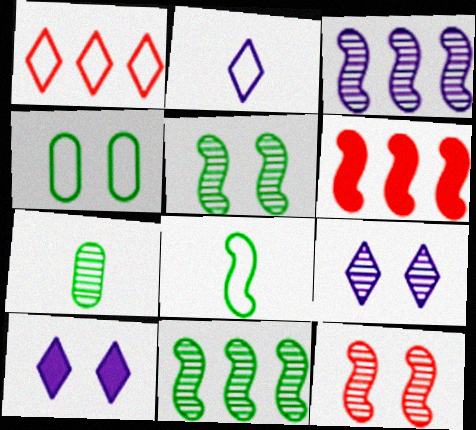[[4, 10, 12]]